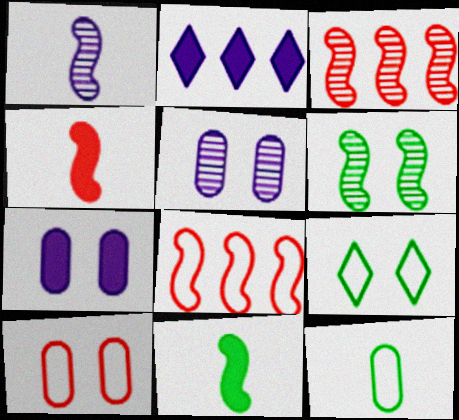[[1, 3, 6]]